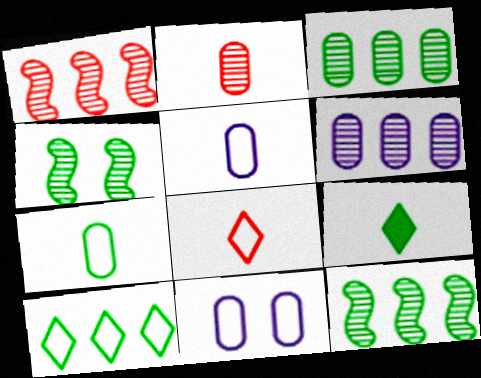[[1, 9, 11]]